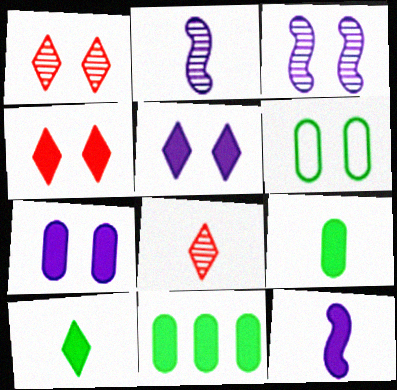[[3, 4, 6], 
[4, 11, 12]]